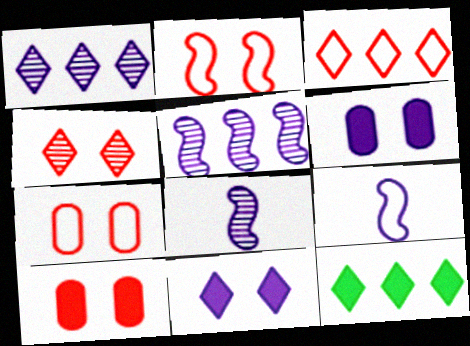[[1, 3, 12], 
[1, 6, 9], 
[2, 4, 10], 
[7, 8, 12]]